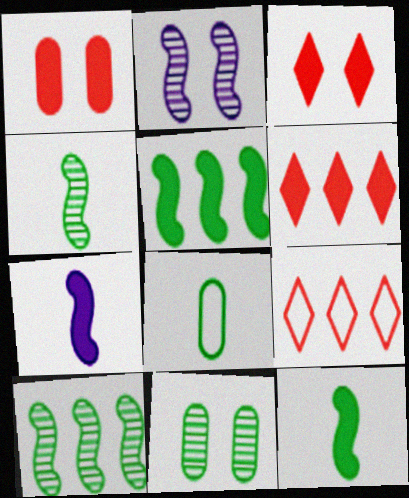[[2, 6, 8], 
[7, 9, 11]]